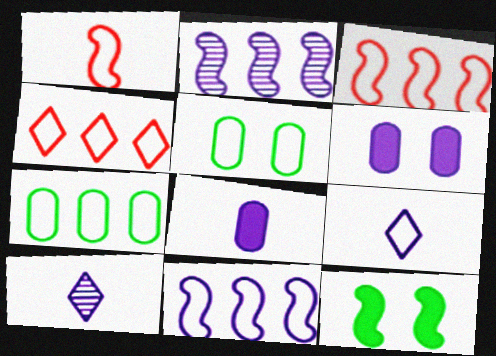[[1, 2, 12], 
[2, 6, 9], 
[3, 5, 9], 
[4, 7, 11], 
[6, 10, 11]]